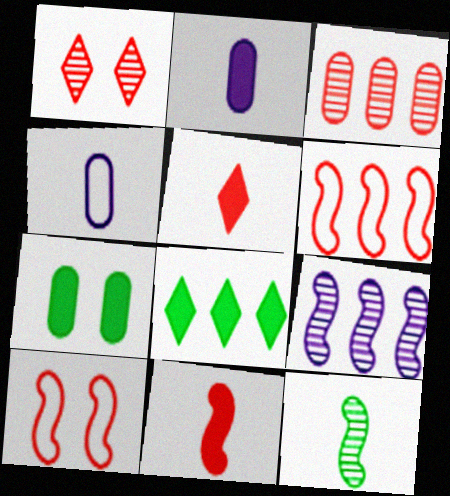[[3, 4, 7], 
[3, 5, 10], 
[4, 5, 12]]